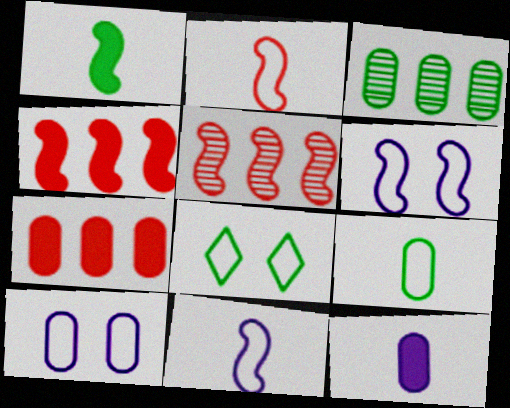[[1, 3, 8], 
[1, 5, 6], 
[5, 8, 12]]